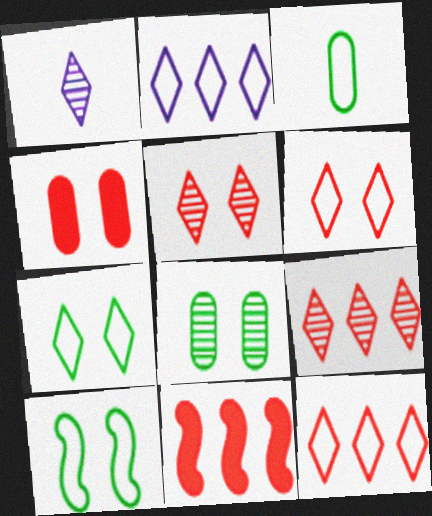[]